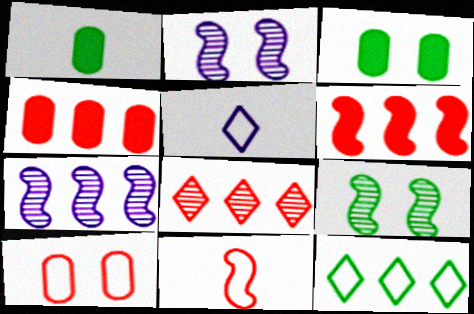[[1, 9, 12], 
[4, 5, 9], 
[4, 7, 12]]